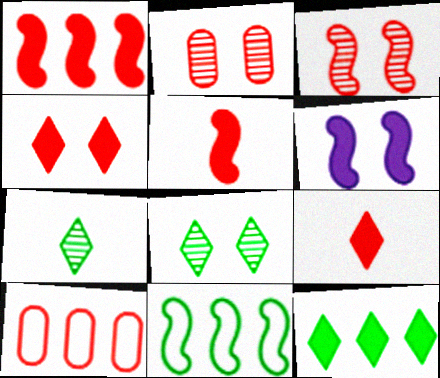[[3, 9, 10], 
[6, 7, 10]]